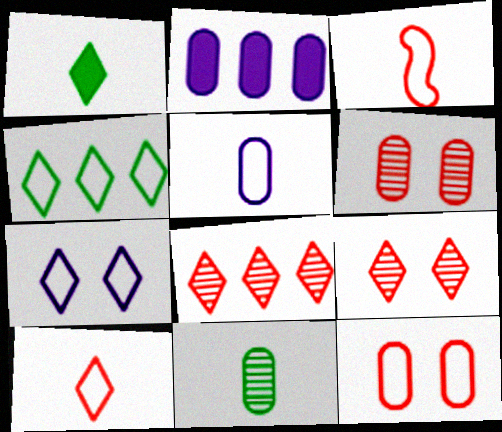[[1, 7, 8], 
[2, 11, 12], 
[4, 7, 10]]